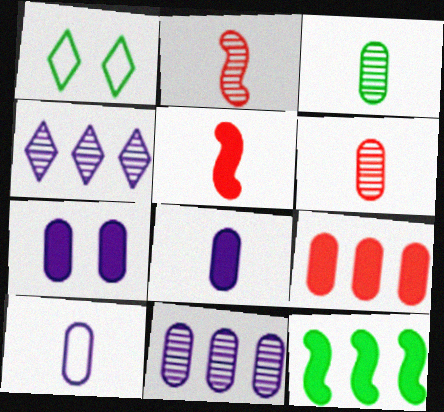[[1, 3, 12], 
[1, 5, 11], 
[7, 10, 11]]